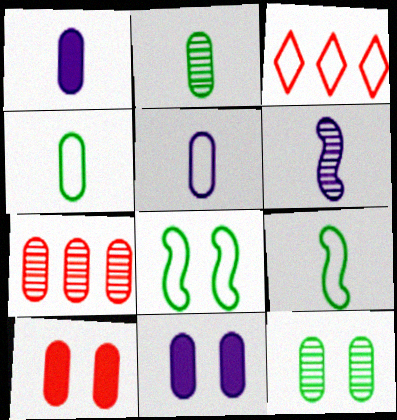[[3, 5, 8], 
[4, 7, 11]]